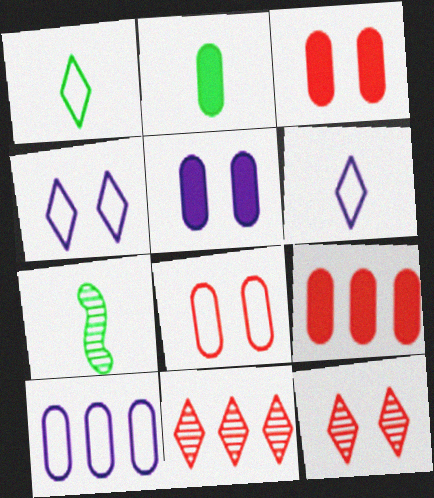[[1, 2, 7], 
[2, 5, 9], 
[4, 7, 9]]